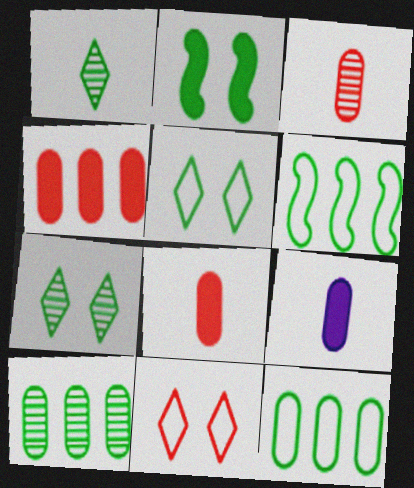[[1, 2, 12]]